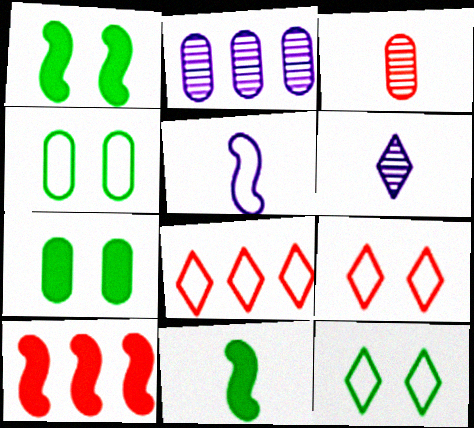[[2, 9, 11], 
[3, 9, 10], 
[4, 5, 8], 
[4, 6, 10]]